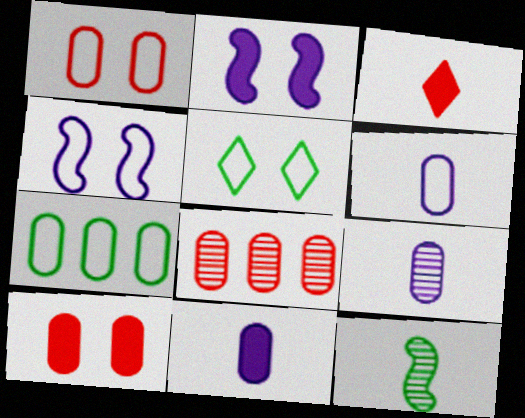[[1, 4, 5], 
[1, 6, 7], 
[3, 6, 12], 
[6, 9, 11], 
[7, 9, 10]]